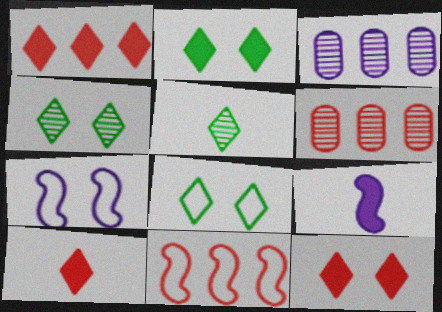[[1, 6, 11], 
[1, 10, 12], 
[2, 4, 8], 
[6, 8, 9]]